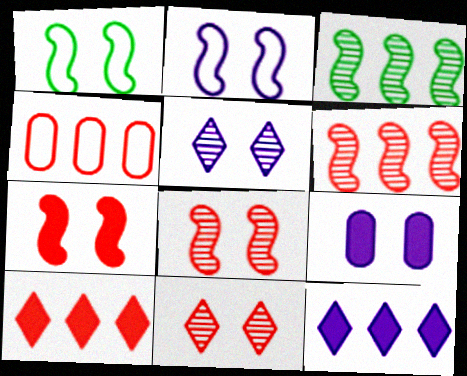[[1, 9, 11], 
[2, 5, 9], 
[3, 4, 12], 
[4, 6, 10]]